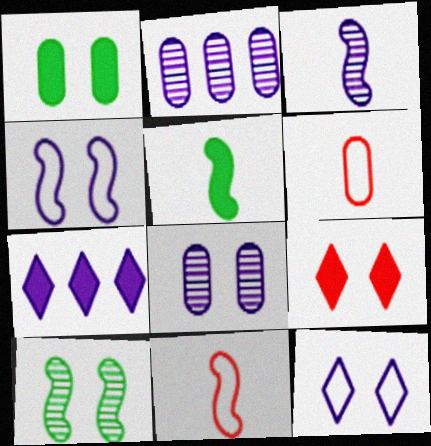[[1, 2, 6], 
[3, 5, 11], 
[6, 7, 10]]